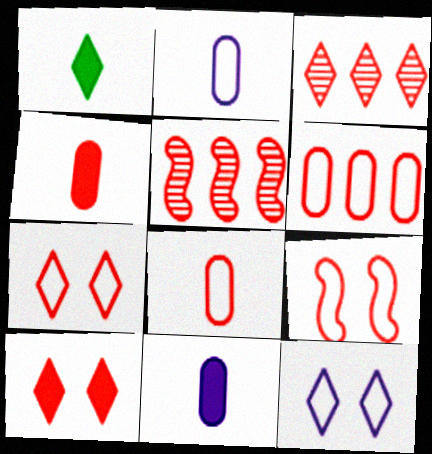[[1, 3, 12], 
[3, 4, 9], 
[4, 5, 7], 
[5, 8, 10]]